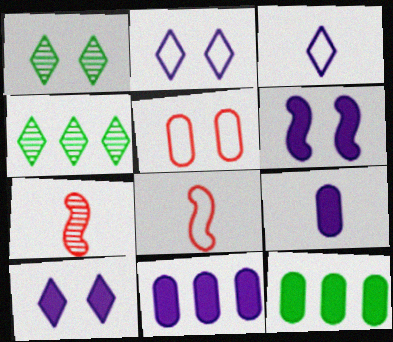[[1, 5, 6], 
[1, 8, 11], 
[2, 7, 12]]